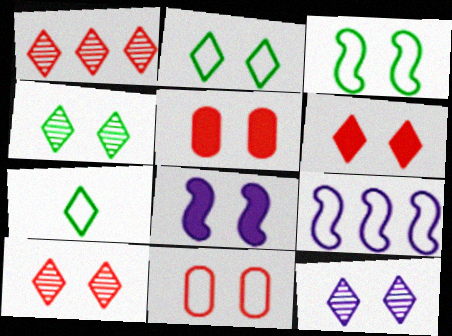[[2, 6, 12], 
[3, 5, 12], 
[4, 8, 11], 
[4, 10, 12], 
[7, 9, 11]]